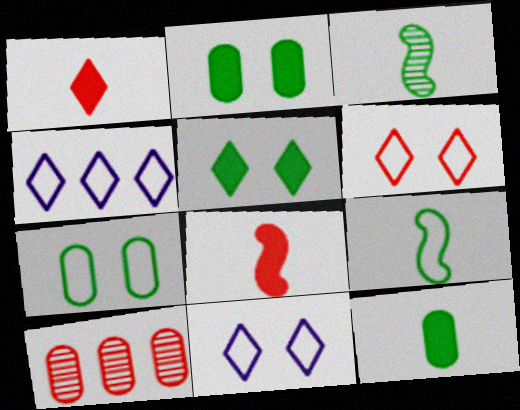[[6, 8, 10]]